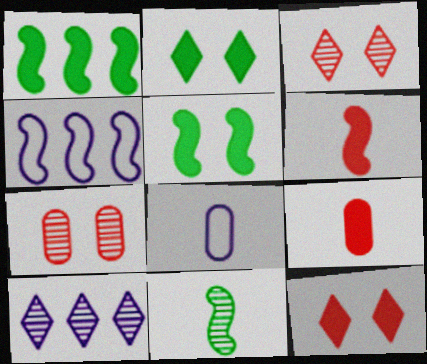[[1, 3, 8], 
[7, 10, 11]]